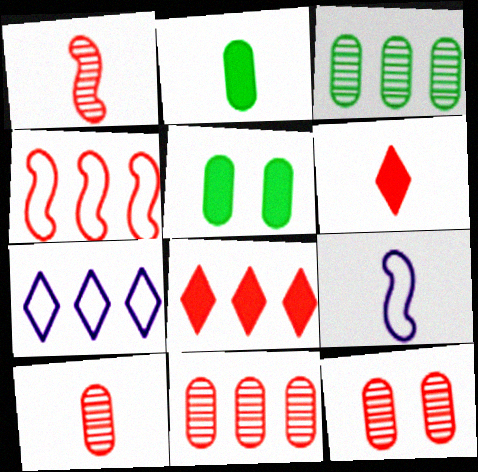[[1, 5, 7], 
[4, 6, 12], 
[4, 8, 11], 
[10, 11, 12]]